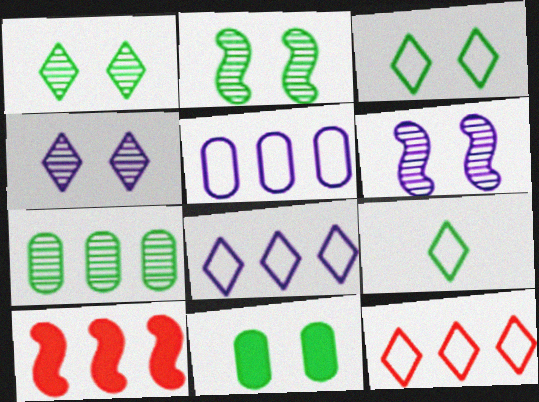[[2, 3, 11], 
[7, 8, 10]]